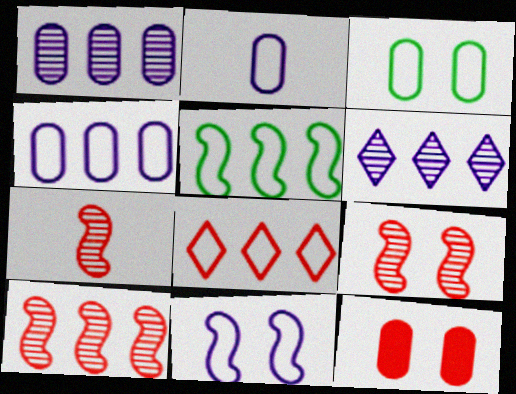[[4, 5, 8], 
[7, 8, 12], 
[7, 9, 10]]